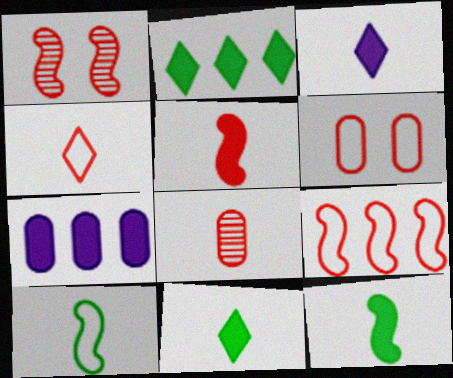[[1, 5, 9], 
[3, 8, 10], 
[4, 5, 8], 
[4, 6, 9]]